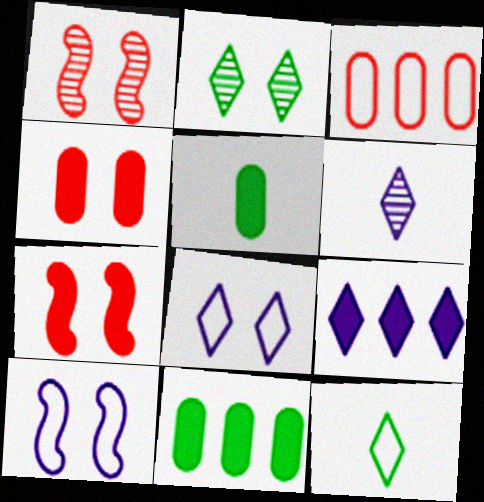[[2, 4, 10], 
[3, 10, 12], 
[5, 7, 9], 
[6, 8, 9]]